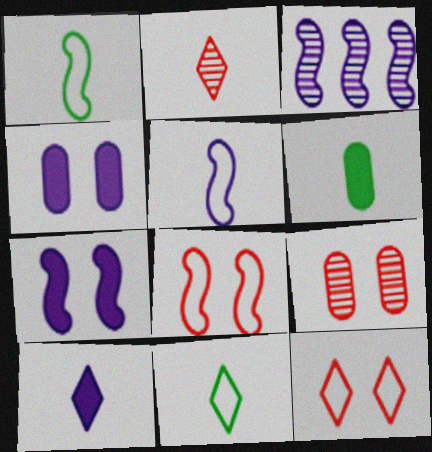[[2, 5, 6], 
[2, 10, 11], 
[3, 5, 7], 
[3, 6, 12]]